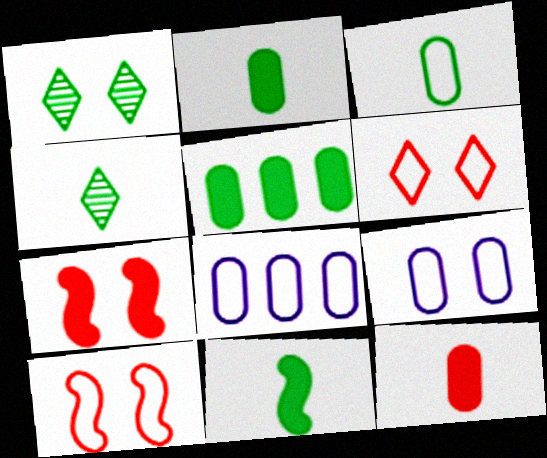[[1, 7, 9], 
[3, 4, 11], 
[4, 7, 8]]